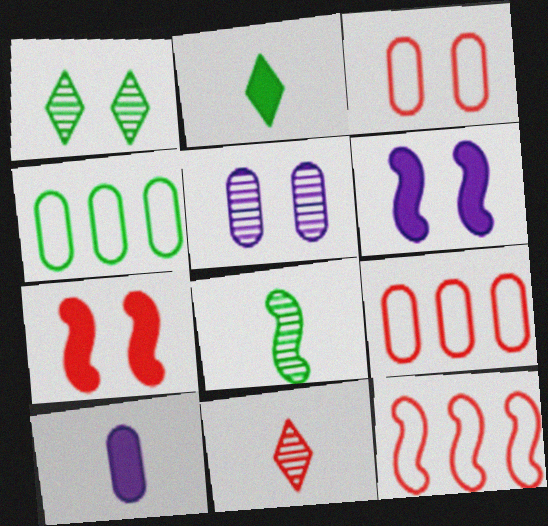[[1, 3, 6], 
[1, 10, 12], 
[2, 5, 12], 
[4, 6, 11], 
[6, 8, 12], 
[7, 9, 11]]